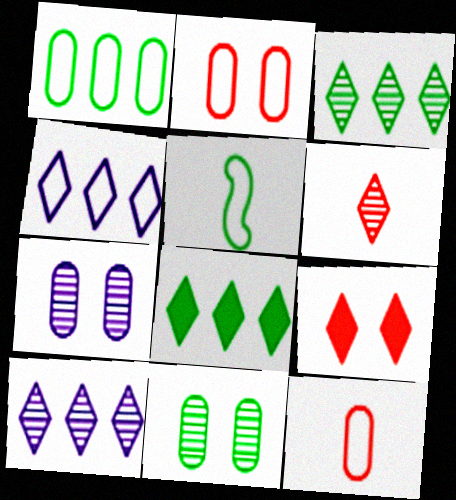[[2, 4, 5], 
[5, 8, 11]]